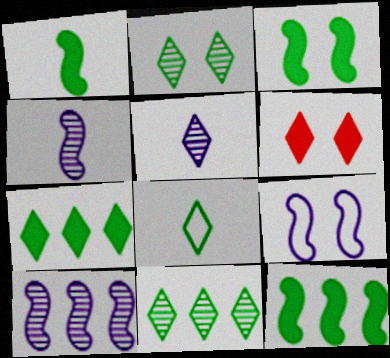[[1, 3, 12], 
[2, 7, 8]]